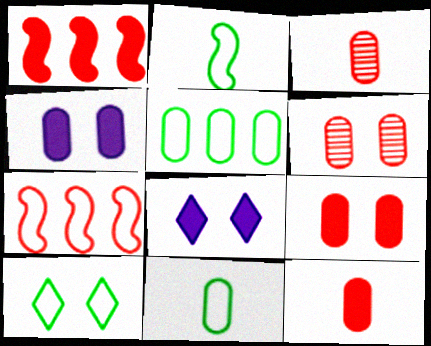[[2, 5, 10], 
[3, 4, 5]]